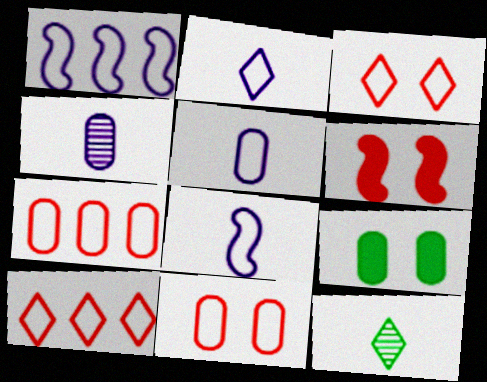[[2, 5, 8], 
[4, 7, 9]]